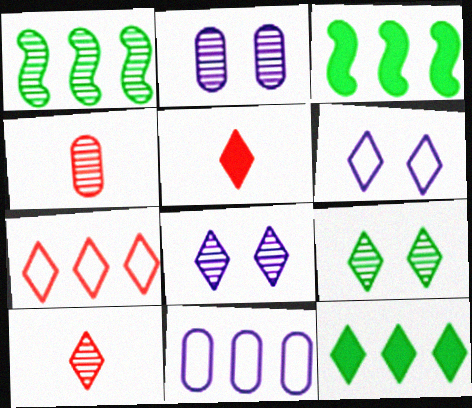[[1, 2, 10], 
[1, 4, 8], 
[3, 4, 6], 
[6, 10, 12]]